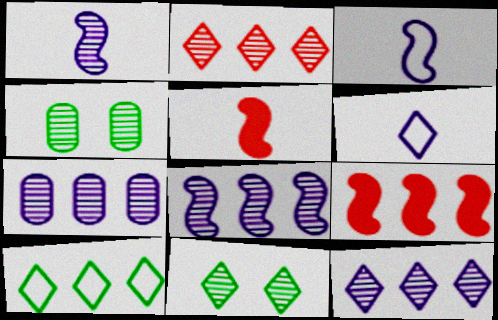[[1, 2, 4], 
[4, 6, 9], 
[7, 8, 12], 
[7, 9, 10]]